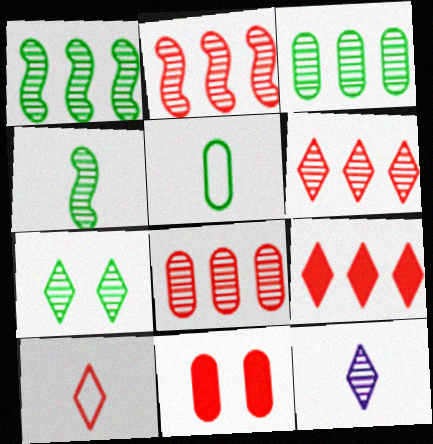[[2, 6, 8], 
[2, 10, 11], 
[3, 4, 7], 
[6, 7, 12]]